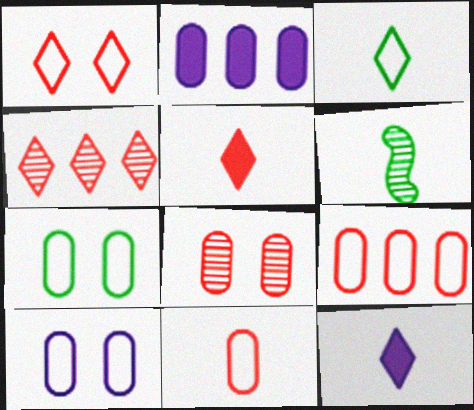[[1, 2, 6], 
[1, 4, 5], 
[6, 11, 12]]